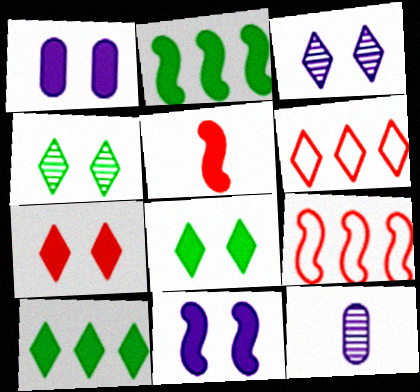[[1, 5, 10], 
[2, 5, 11], 
[8, 9, 12]]